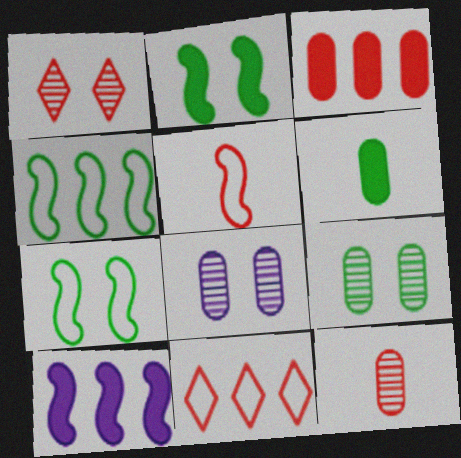[[1, 3, 5]]